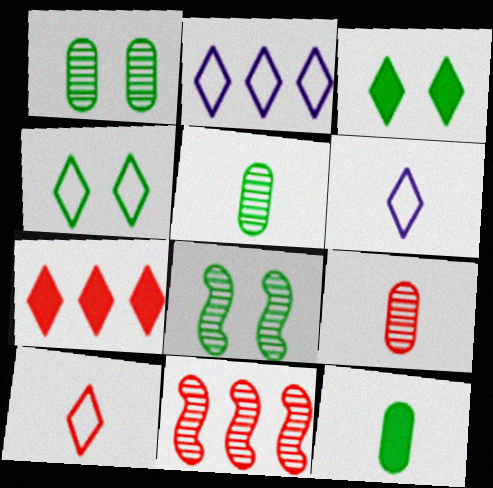[[2, 4, 10]]